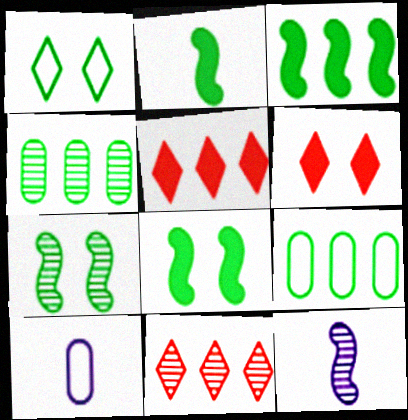[[1, 2, 4], 
[2, 3, 8], 
[5, 7, 10], 
[6, 9, 12], 
[8, 10, 11]]